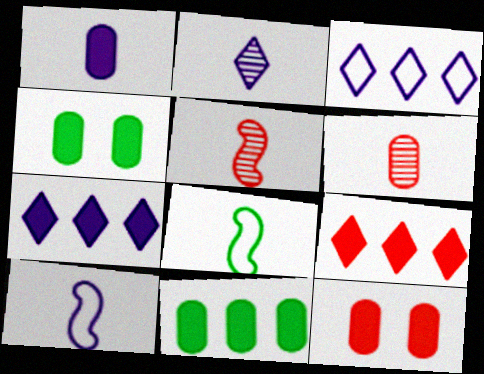[[1, 2, 10], 
[1, 11, 12], 
[3, 4, 5]]